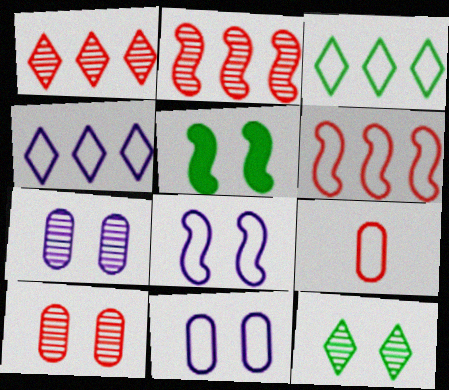[[3, 8, 9]]